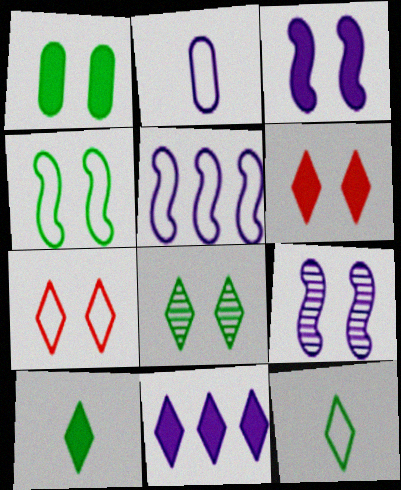[[1, 3, 6], 
[1, 4, 8], 
[1, 7, 9], 
[2, 9, 11], 
[6, 10, 11]]